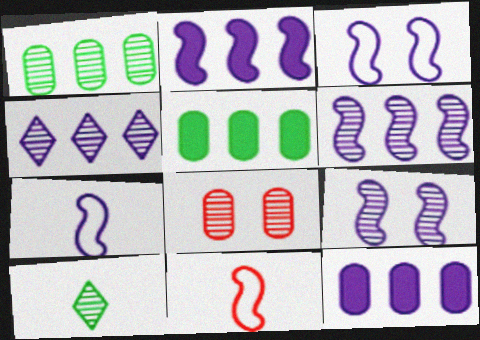[[2, 7, 9], 
[6, 8, 10]]